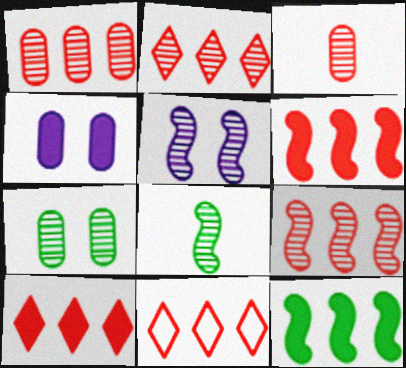[[1, 2, 9], 
[1, 6, 11], 
[2, 10, 11], 
[4, 8, 11], 
[5, 8, 9]]